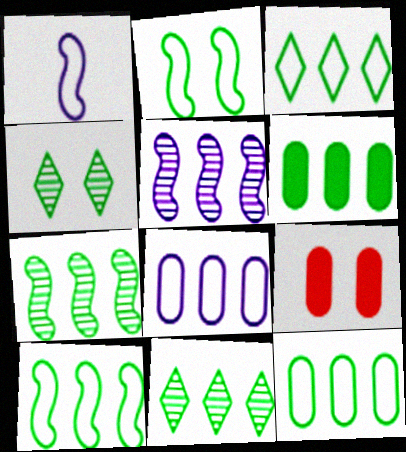[[1, 9, 11], 
[3, 6, 7], 
[3, 10, 12], 
[6, 10, 11]]